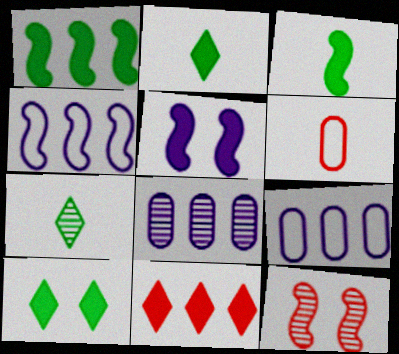[[2, 9, 12], 
[3, 4, 12], 
[6, 11, 12], 
[7, 8, 12]]